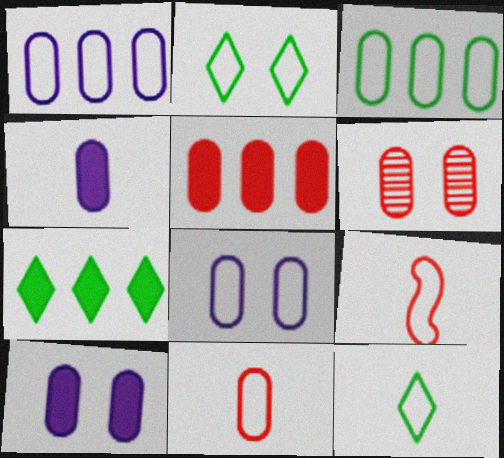[[1, 2, 9], 
[3, 4, 6], 
[3, 8, 11], 
[5, 6, 11]]